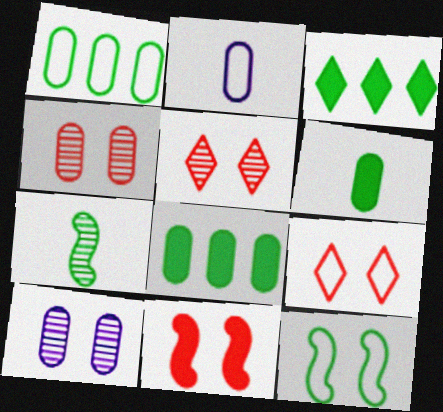[[2, 4, 8], 
[4, 9, 11]]